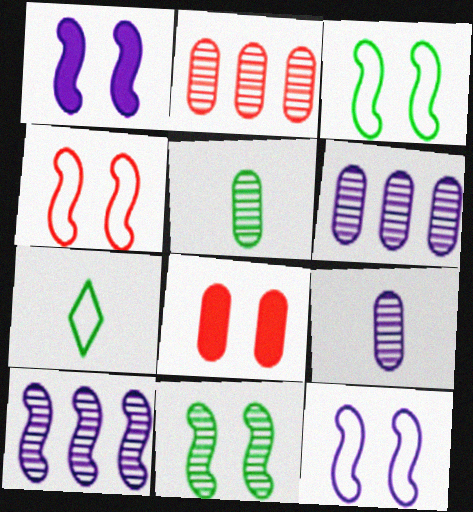[[1, 2, 7], 
[1, 4, 11], 
[3, 4, 12], 
[7, 8, 10]]